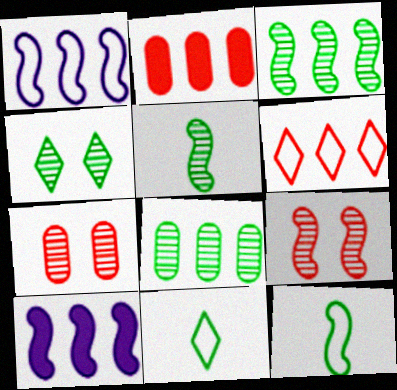[[4, 5, 8], 
[6, 8, 10], 
[7, 10, 11], 
[9, 10, 12]]